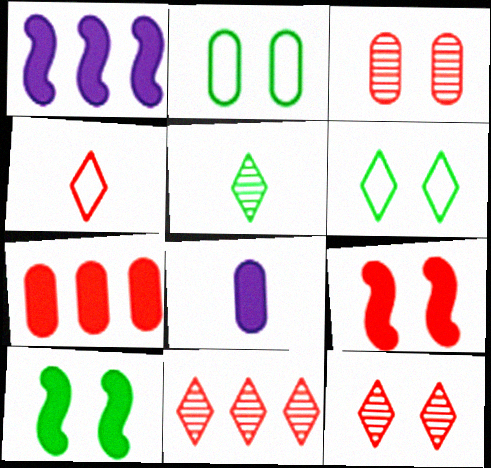[]